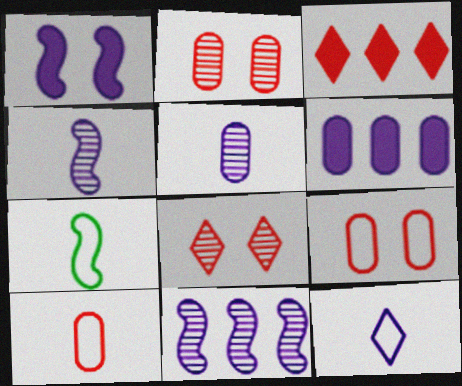[[6, 7, 8], 
[7, 10, 12]]